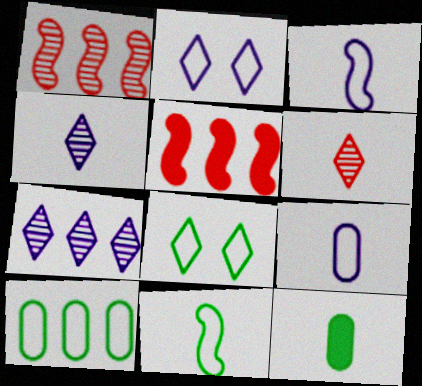[[1, 2, 12], 
[3, 6, 12], 
[5, 7, 10], 
[8, 10, 11]]